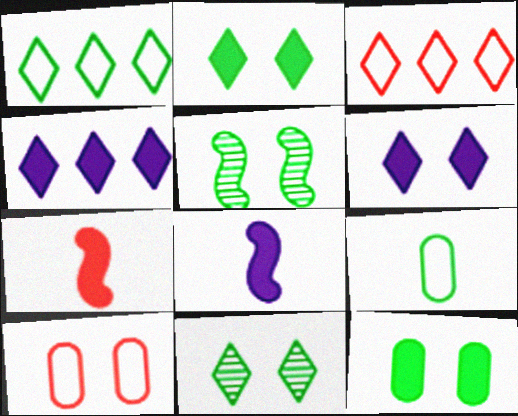[[4, 7, 12], 
[5, 6, 10]]